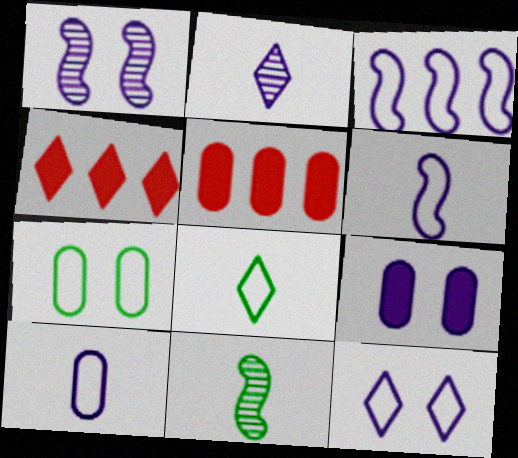[[1, 5, 8], 
[1, 9, 12], 
[2, 3, 9], 
[3, 10, 12], 
[5, 11, 12]]